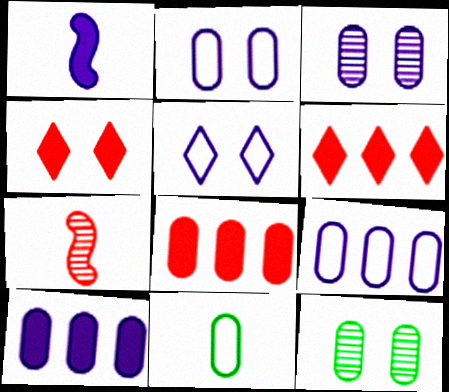[[3, 8, 11]]